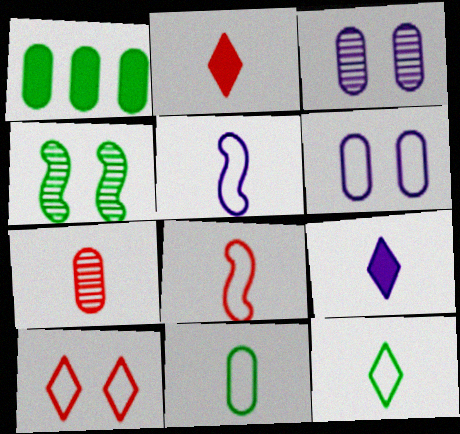[[1, 4, 12], 
[1, 6, 7], 
[2, 7, 8]]